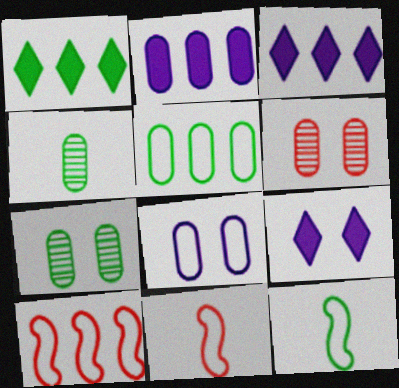[[1, 7, 12], 
[3, 6, 12], 
[3, 7, 11], 
[4, 9, 10]]